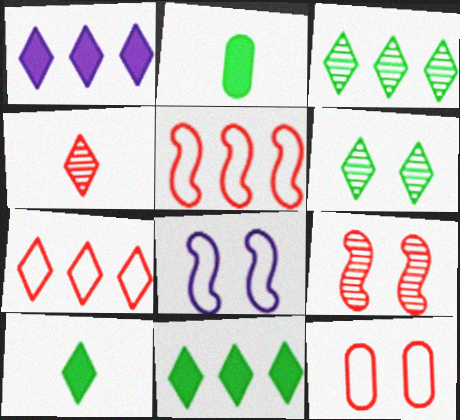[[1, 3, 7]]